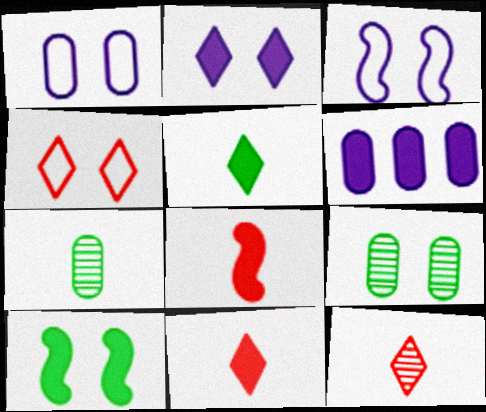[[6, 10, 11]]